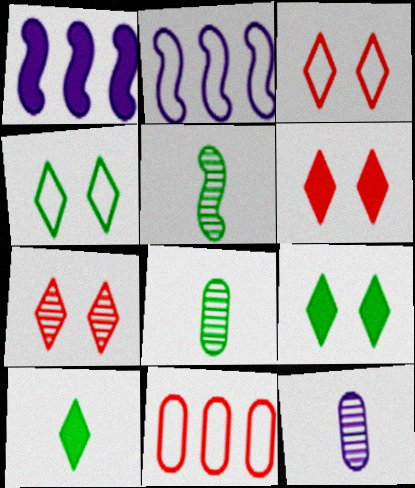[[1, 3, 8], 
[2, 6, 8], 
[3, 6, 7]]